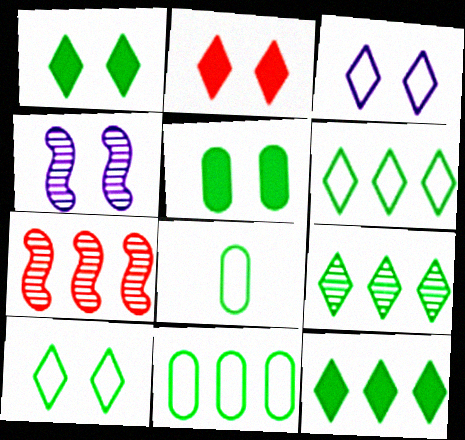[[6, 9, 12]]